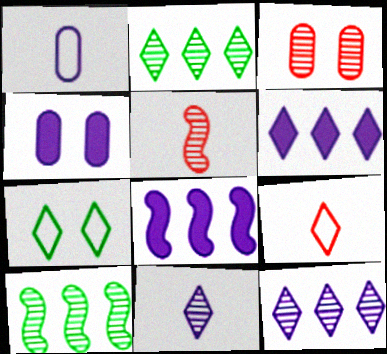[[3, 10, 11], 
[4, 9, 10]]